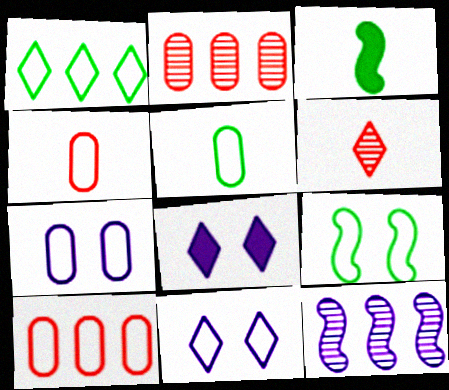[[1, 5, 9], 
[1, 6, 8], 
[2, 3, 11], 
[5, 7, 10]]